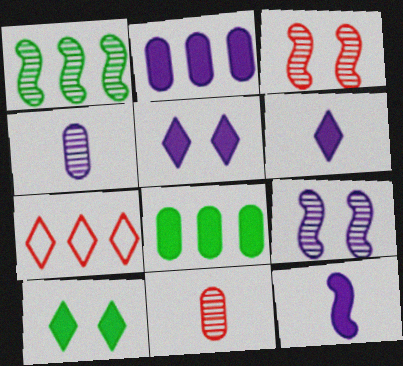[[1, 2, 7], 
[2, 5, 12]]